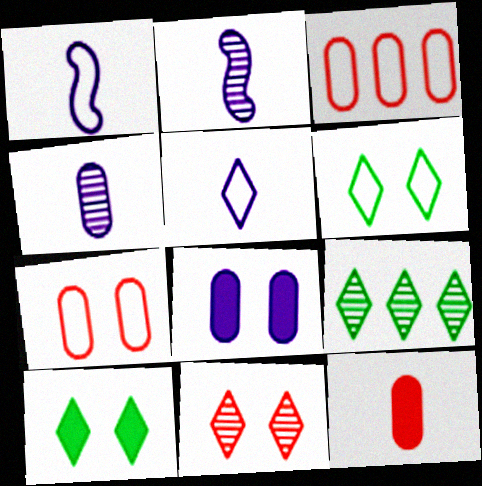[[1, 3, 6], 
[2, 3, 10]]